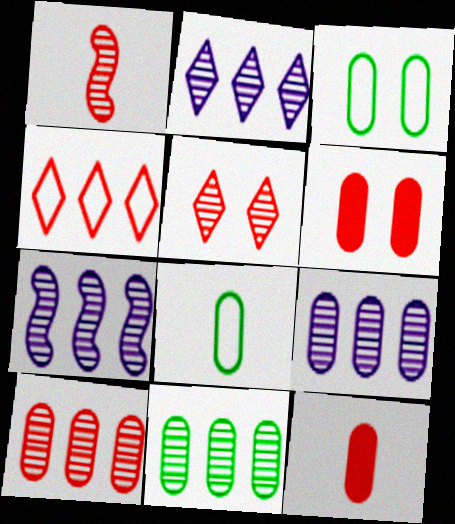[[1, 4, 6], 
[1, 5, 10], 
[2, 7, 9], 
[3, 9, 12], 
[6, 8, 9], 
[9, 10, 11]]